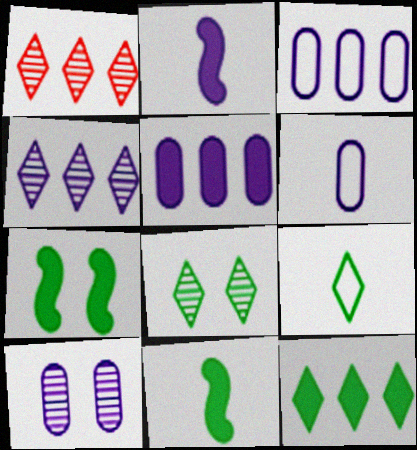[[1, 6, 7], 
[5, 6, 10], 
[8, 9, 12]]